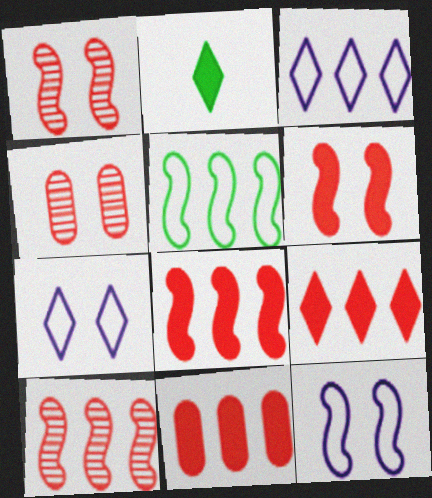[[8, 9, 11]]